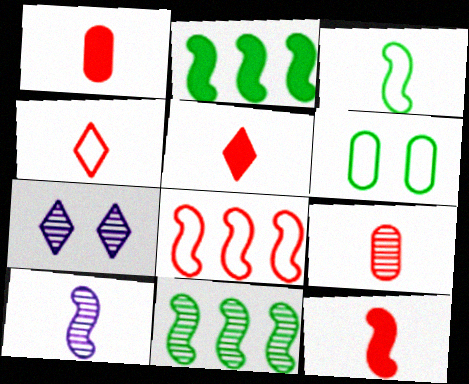[[1, 5, 12], 
[3, 10, 12], 
[4, 9, 12], 
[7, 9, 11]]